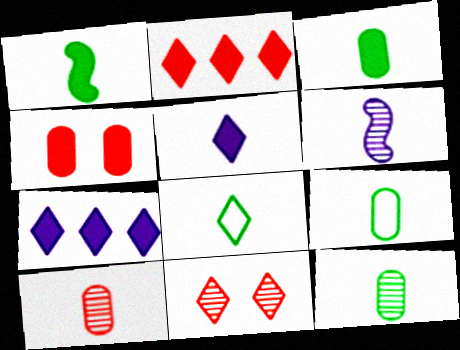[[1, 4, 7], 
[1, 8, 12], 
[3, 9, 12], 
[7, 8, 11]]